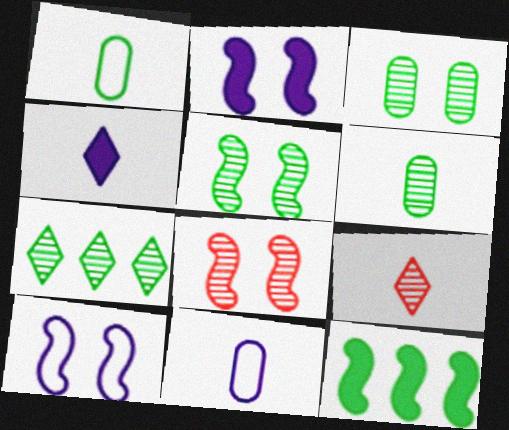[[5, 6, 7]]